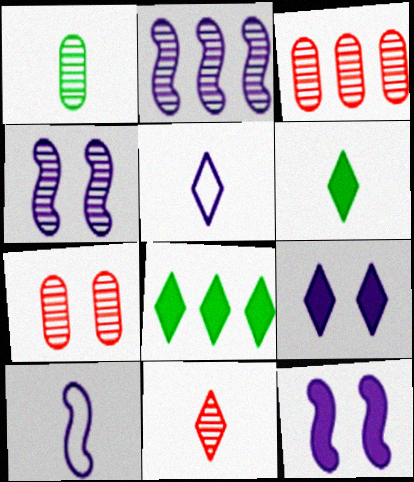[[2, 10, 12], 
[5, 6, 11], 
[7, 8, 10]]